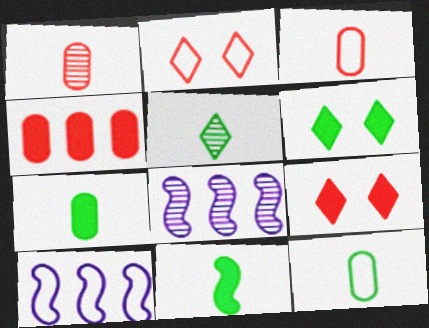[[1, 6, 10], 
[2, 7, 8], 
[2, 10, 12], 
[3, 6, 8], 
[5, 11, 12], 
[8, 9, 12]]